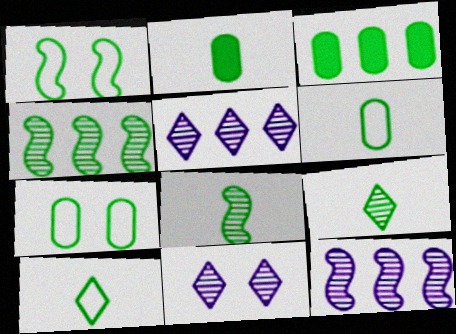[[1, 3, 9], 
[2, 8, 10]]